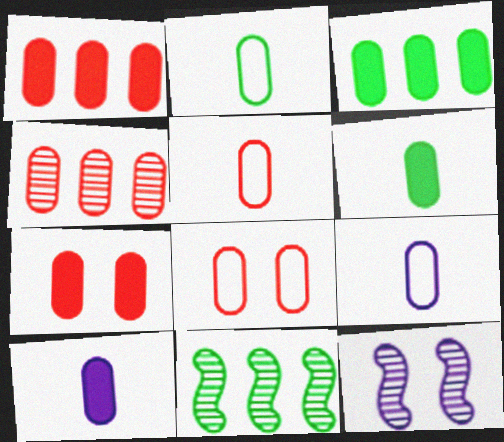[[2, 5, 9], 
[3, 7, 10], 
[4, 5, 7]]